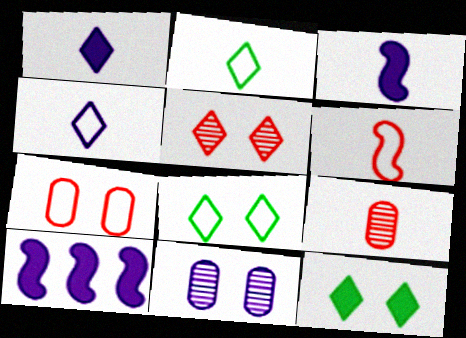[[2, 3, 9], 
[4, 10, 11], 
[8, 9, 10]]